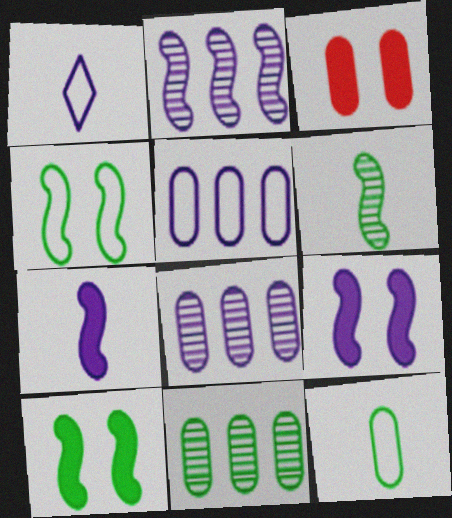[[1, 8, 9], 
[3, 8, 12]]